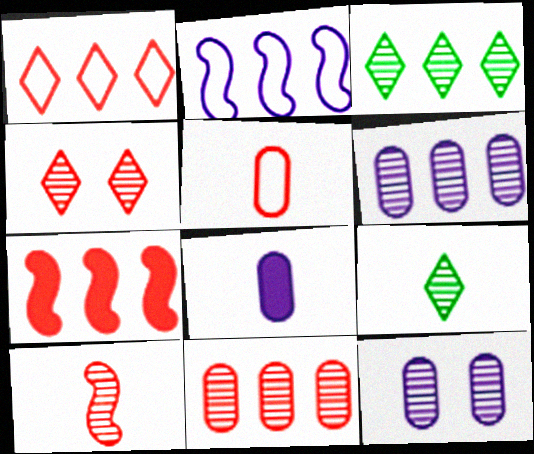[[1, 7, 11], 
[3, 10, 12], 
[4, 5, 7], 
[4, 10, 11]]